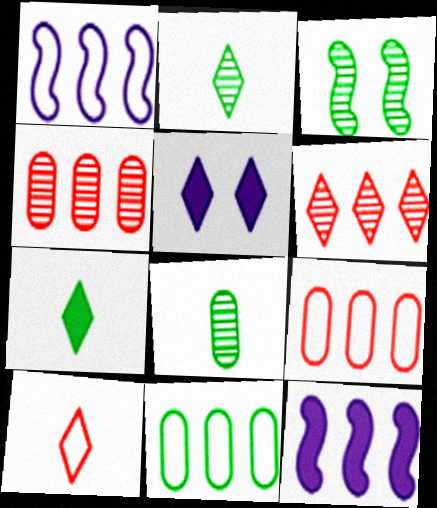[[3, 7, 11], 
[6, 11, 12]]